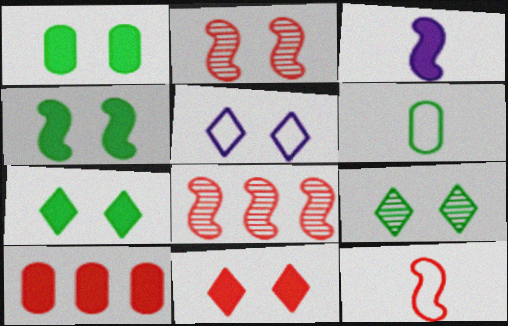[[1, 2, 5], 
[1, 4, 7], 
[3, 7, 10], 
[5, 9, 11]]